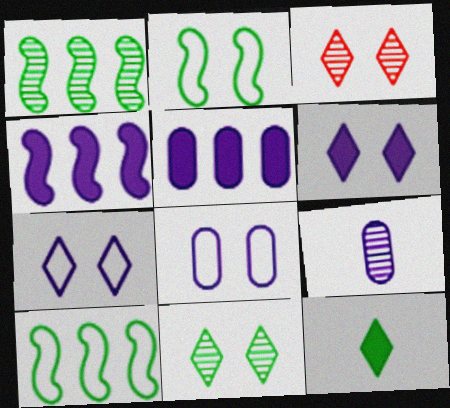[[1, 3, 9], 
[4, 7, 9], 
[5, 8, 9]]